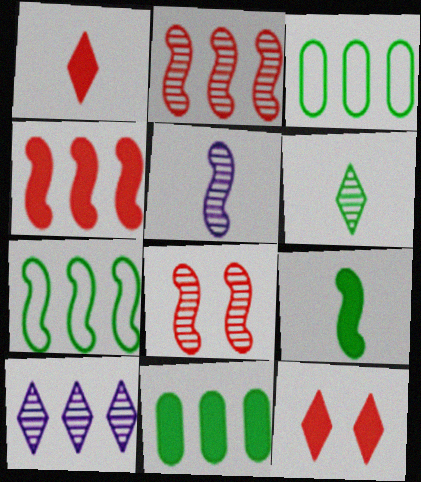[[3, 4, 10], 
[3, 5, 12]]